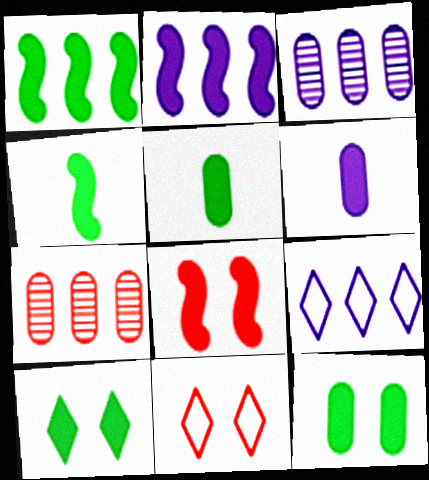[[1, 5, 10], 
[1, 7, 9], 
[2, 3, 9], 
[2, 4, 8], 
[3, 4, 11]]